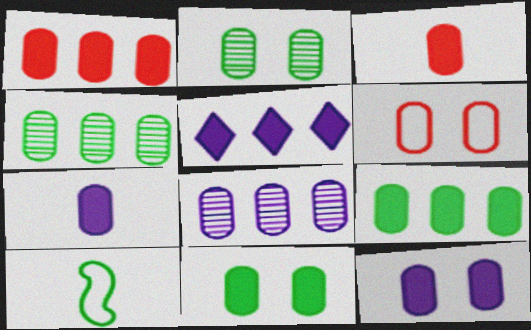[[1, 7, 11], 
[2, 6, 12], 
[3, 9, 12], 
[4, 6, 7]]